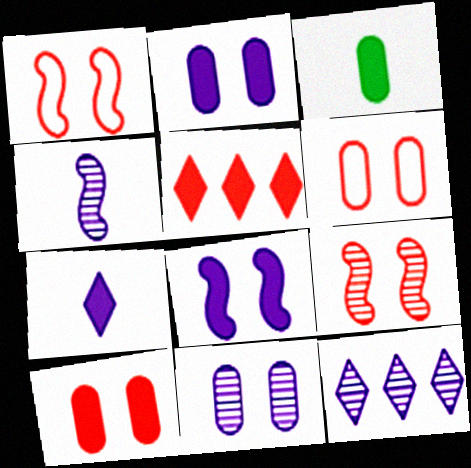[[1, 3, 12], 
[3, 5, 8], 
[4, 11, 12]]